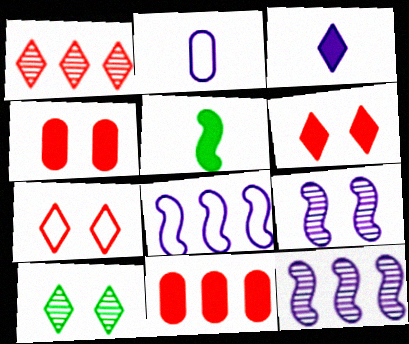[]